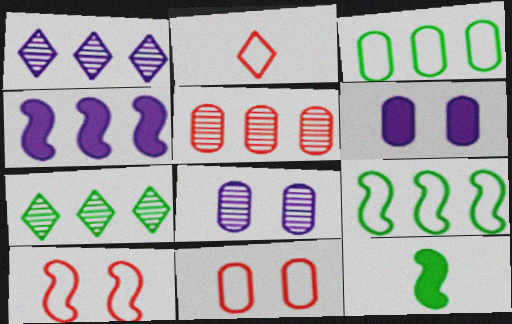[[1, 11, 12]]